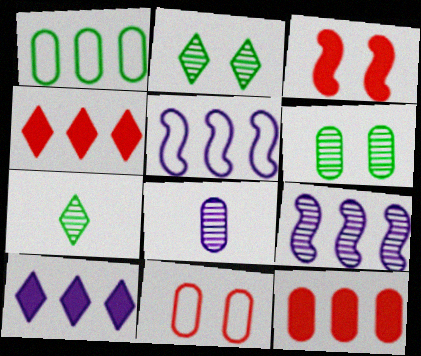[[1, 4, 9]]